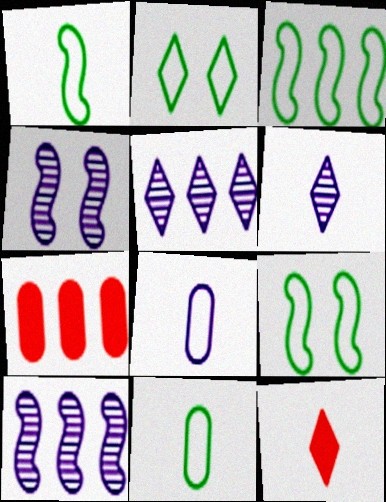[[1, 3, 9], 
[2, 3, 11], 
[2, 5, 12], 
[3, 5, 7], 
[6, 7, 9]]